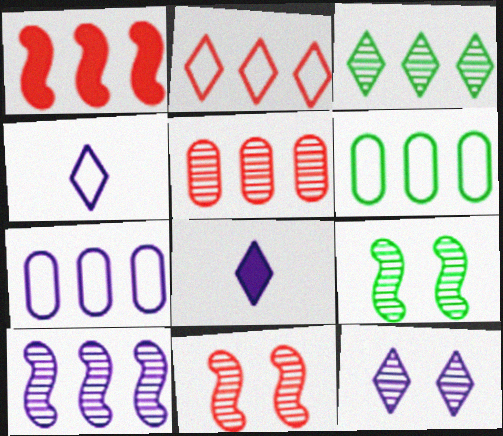[[1, 2, 5], 
[1, 3, 7], 
[3, 5, 10], 
[6, 8, 11]]